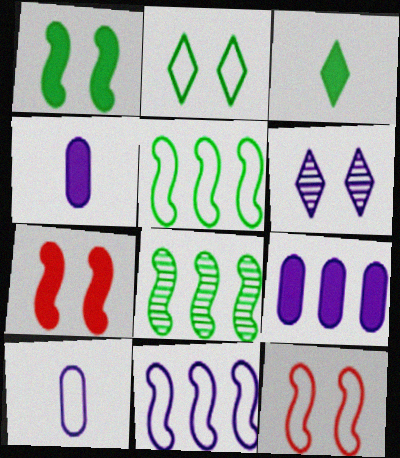[[3, 7, 9], 
[4, 6, 11]]